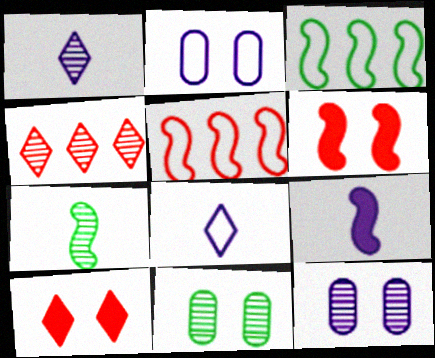[[4, 7, 12]]